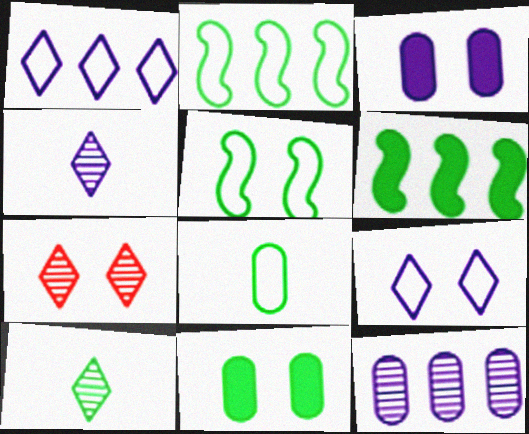[[2, 10, 11], 
[3, 5, 7]]